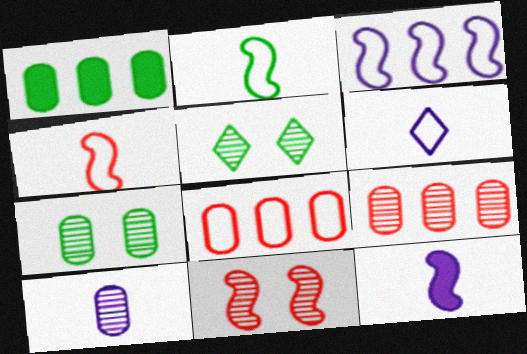[[1, 2, 5], 
[1, 6, 11], 
[5, 8, 12], 
[6, 10, 12], 
[7, 9, 10]]